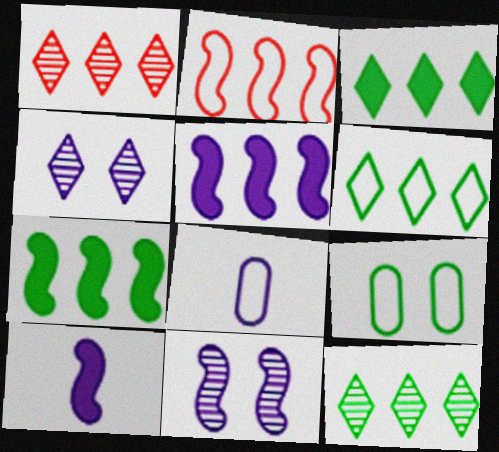[[1, 9, 10], 
[3, 6, 12], 
[4, 5, 8]]